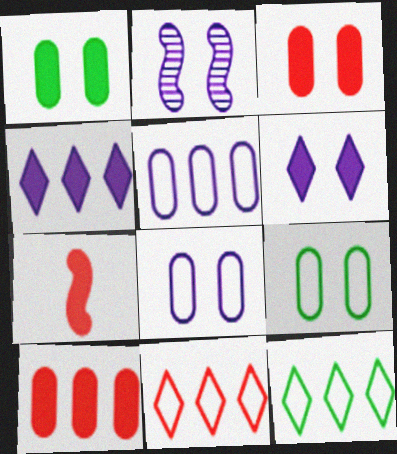[[1, 4, 7], 
[2, 6, 8]]